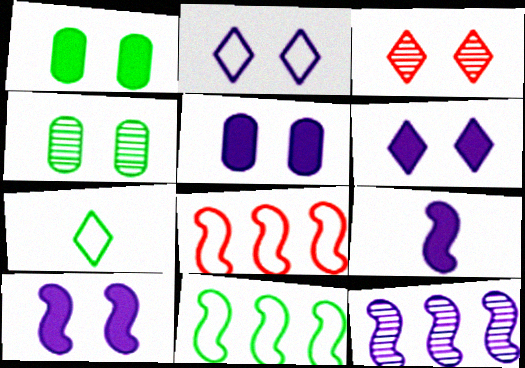[[5, 6, 10]]